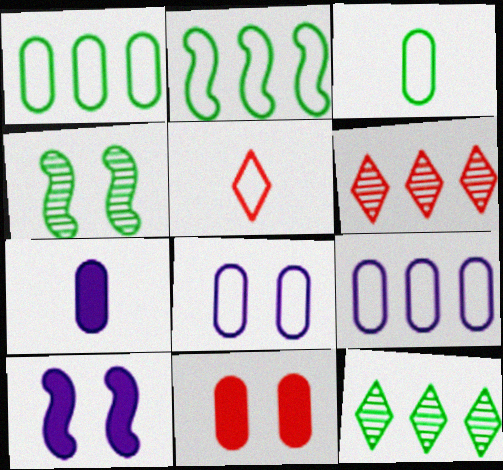[[2, 5, 8], 
[3, 6, 10]]